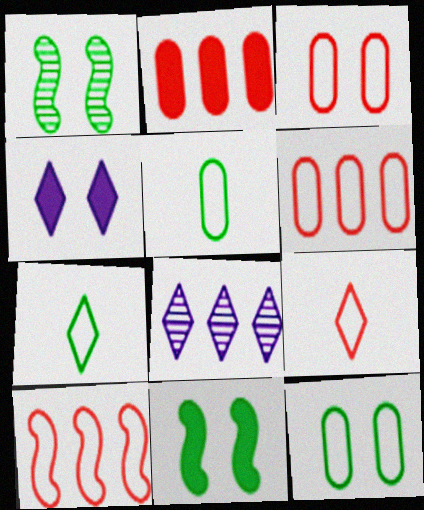[[1, 3, 4], 
[3, 9, 10]]